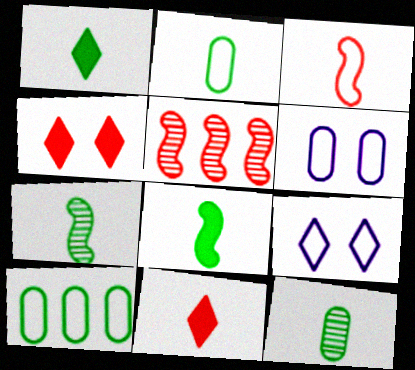[[1, 2, 7], 
[1, 5, 6], 
[3, 9, 10]]